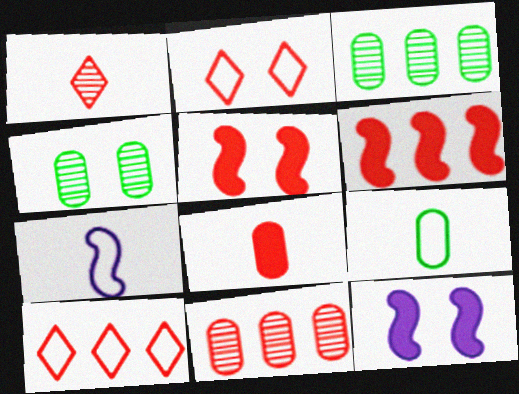[[2, 4, 12], 
[6, 10, 11]]